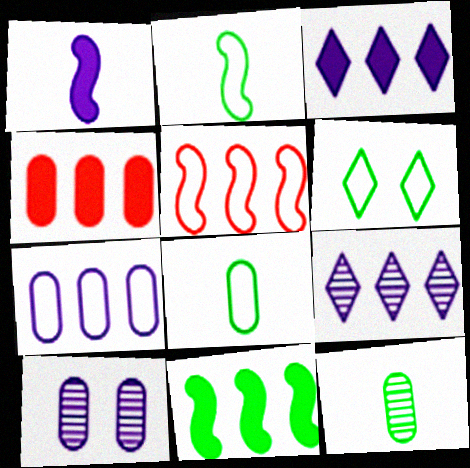[[3, 4, 11], 
[4, 8, 10], 
[6, 11, 12]]